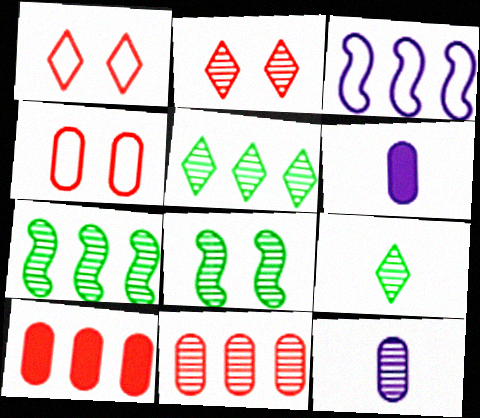[[1, 6, 7], 
[2, 7, 12], 
[3, 5, 10]]